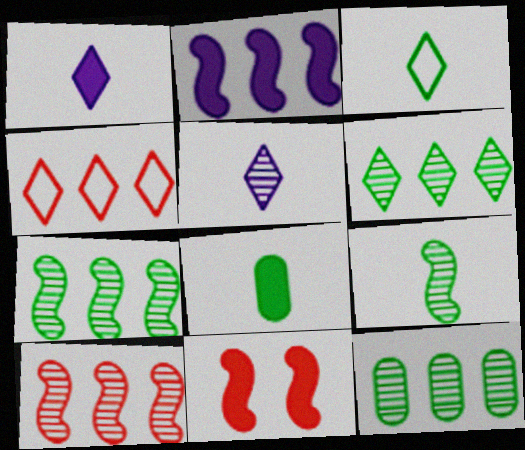[[2, 4, 12], 
[3, 8, 9], 
[6, 7, 12]]